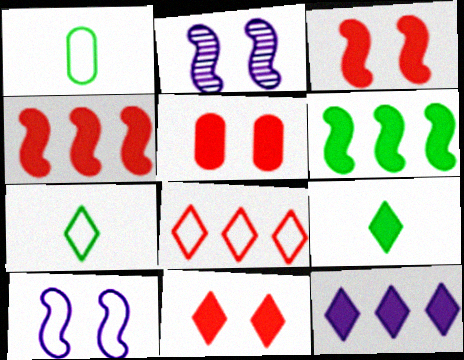[[1, 8, 10], 
[3, 5, 11], 
[9, 11, 12]]